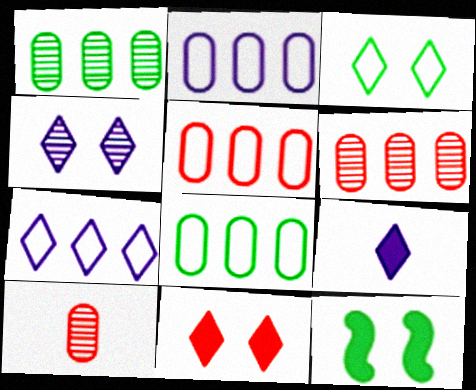[[2, 5, 8], 
[3, 4, 11], 
[4, 7, 9], 
[7, 10, 12]]